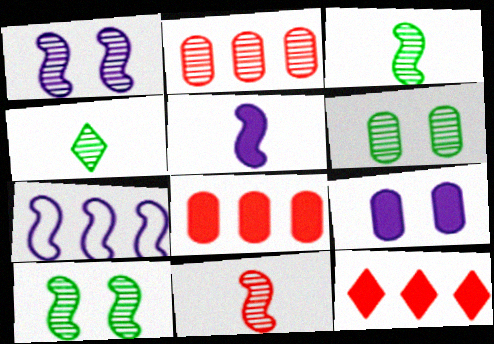[[1, 2, 4], 
[1, 5, 7]]